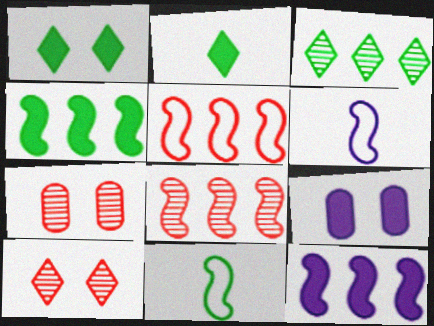[]